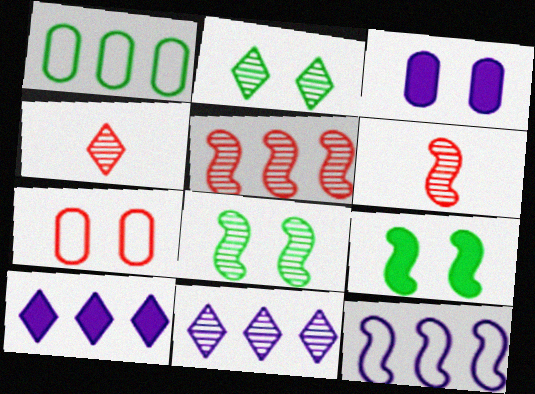[[1, 5, 10], 
[2, 4, 11], 
[6, 9, 12]]